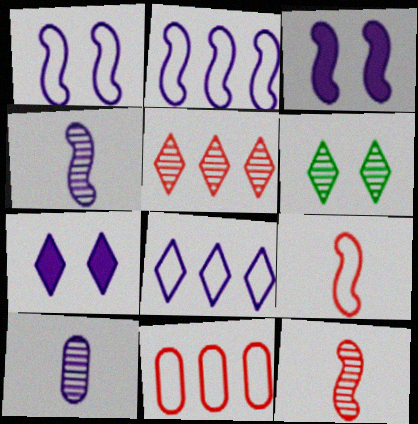[[2, 3, 4], 
[2, 7, 10], 
[3, 8, 10]]